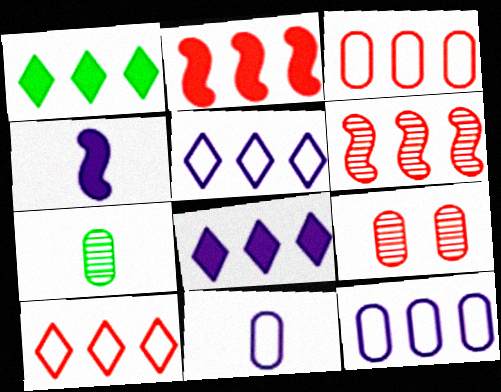[[1, 6, 12]]